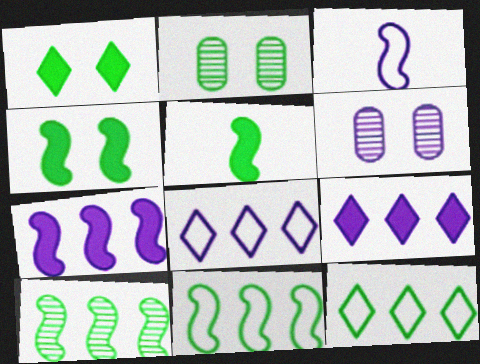[[2, 5, 12], 
[3, 6, 9]]